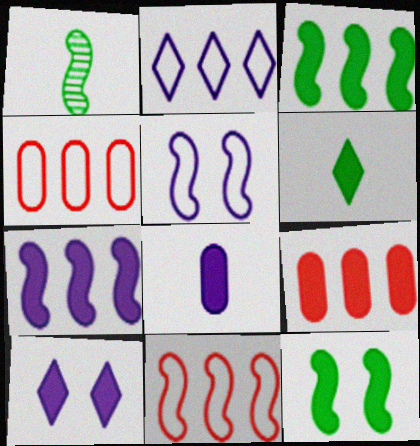[[1, 4, 10], 
[7, 8, 10]]